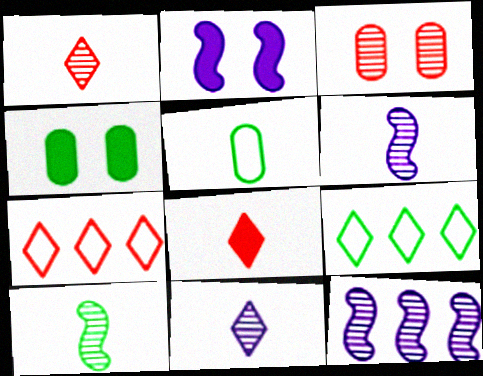[[4, 6, 7], 
[4, 9, 10], 
[5, 6, 8]]